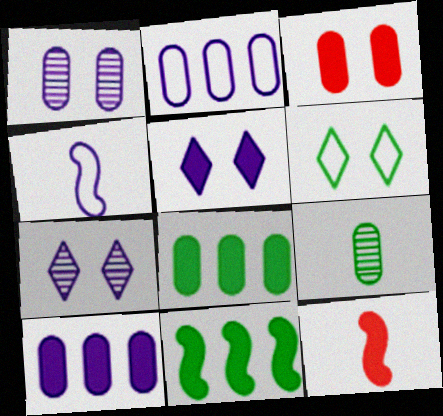[[2, 3, 9], 
[4, 7, 10], 
[5, 8, 12], 
[6, 9, 11]]